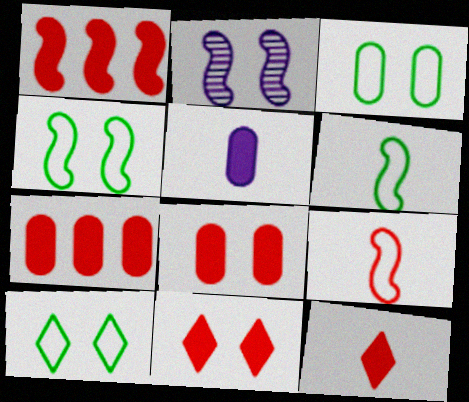[[1, 2, 6], 
[1, 8, 12], 
[2, 3, 11], 
[2, 8, 10], 
[3, 4, 10]]